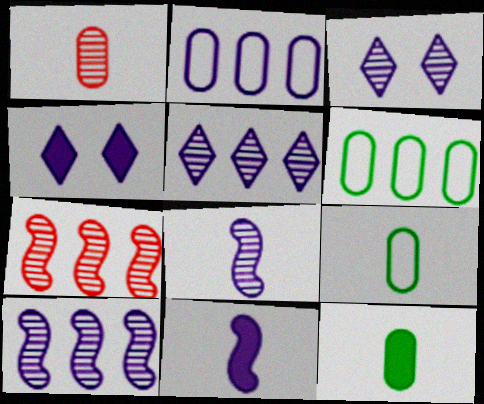[[2, 3, 11], 
[2, 4, 8], 
[4, 7, 9]]